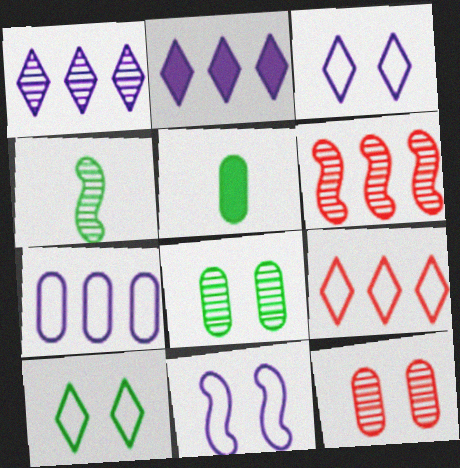[[1, 4, 12], 
[3, 5, 6], 
[5, 7, 12]]